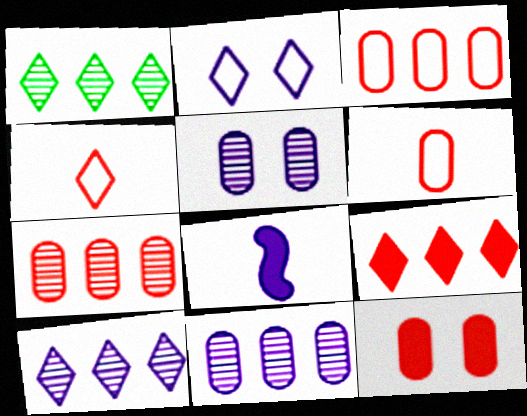[[2, 8, 11], 
[6, 7, 12]]